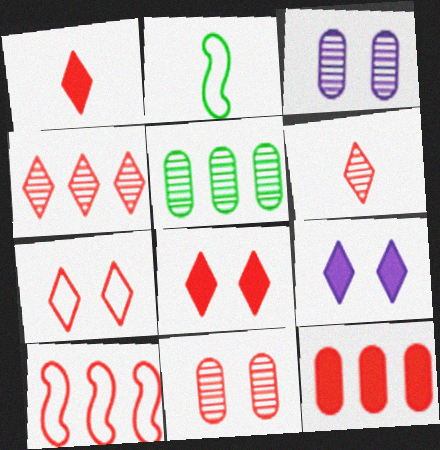[[1, 4, 7], 
[1, 10, 11], 
[4, 10, 12]]